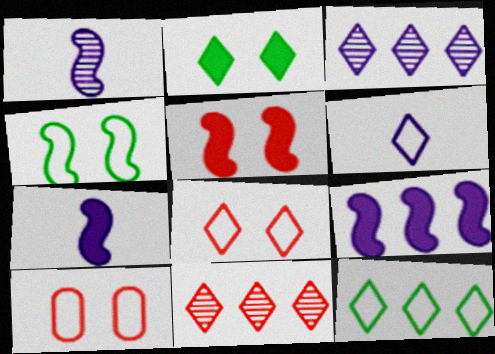[[2, 6, 11], 
[6, 8, 12]]